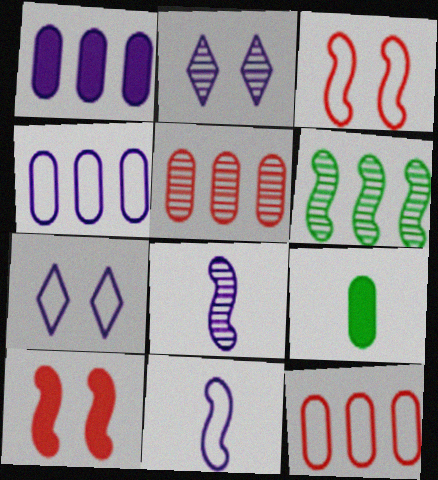[[1, 2, 11], 
[1, 7, 8], 
[4, 7, 11], 
[6, 10, 11]]